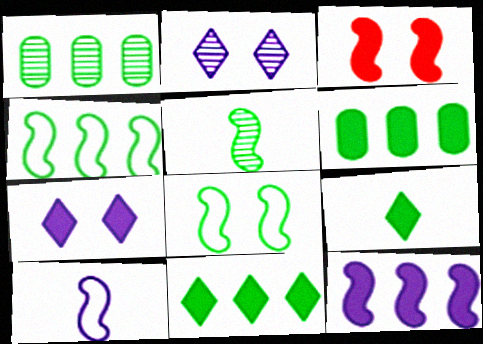[[1, 4, 11], 
[1, 8, 9]]